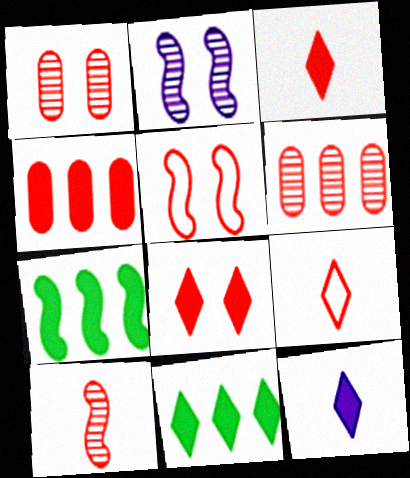[[1, 5, 8], 
[3, 5, 6], 
[8, 11, 12]]